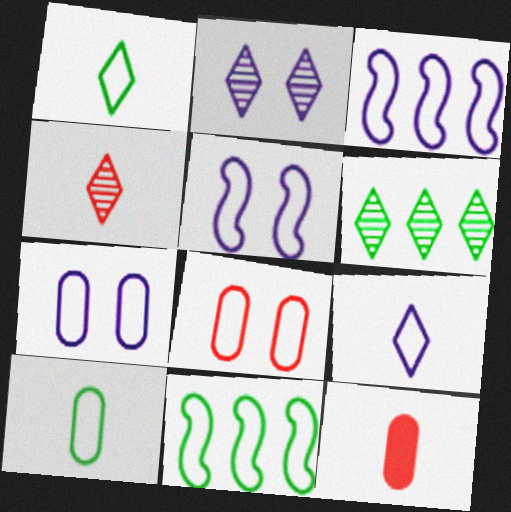[[1, 3, 8], 
[2, 4, 6], 
[2, 11, 12], 
[3, 7, 9], 
[5, 6, 12], 
[8, 9, 11]]